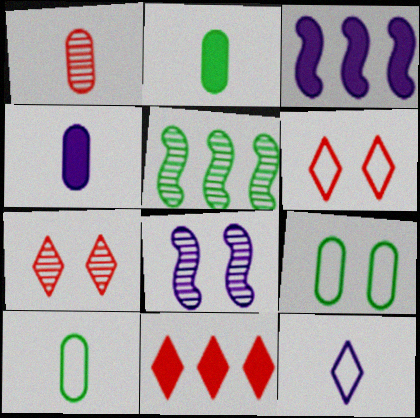[[1, 4, 10], 
[3, 7, 10], 
[4, 5, 6], 
[8, 10, 11]]